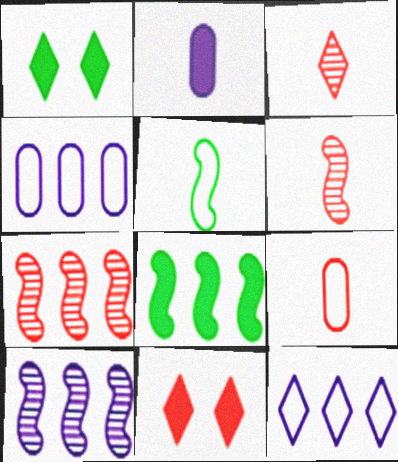[[1, 3, 12], 
[1, 4, 6], 
[1, 9, 10], 
[2, 3, 5], 
[2, 8, 11], 
[7, 9, 11]]